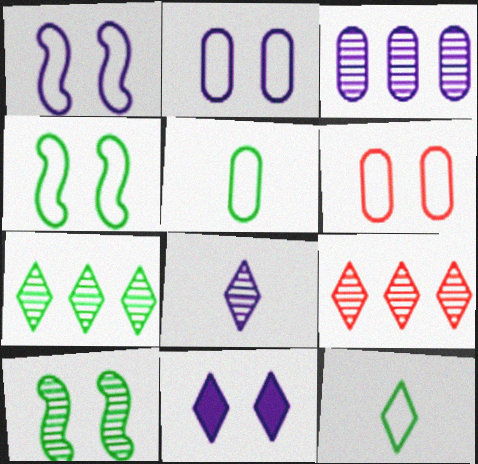[[6, 10, 11], 
[9, 11, 12]]